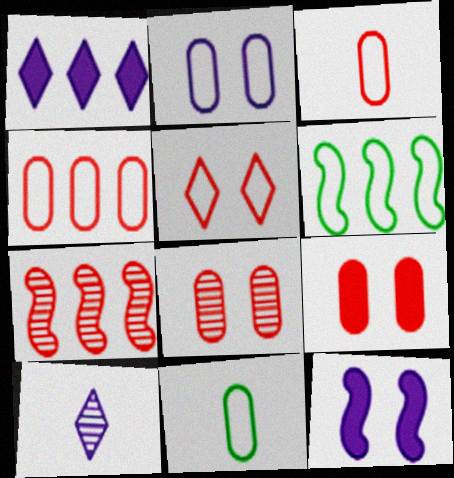[[2, 4, 11], 
[6, 9, 10]]